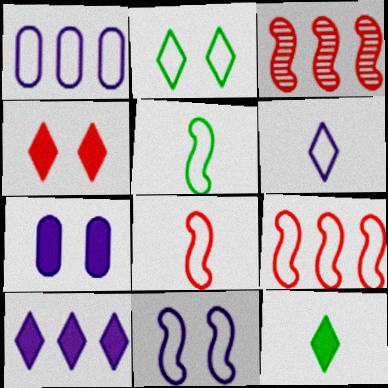[[1, 2, 8], 
[1, 6, 11], 
[4, 10, 12], 
[5, 9, 11]]